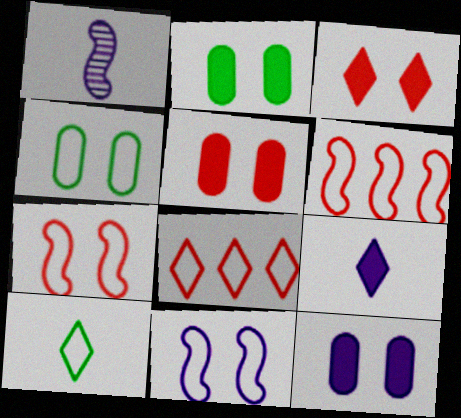[[1, 2, 8], 
[2, 5, 12]]